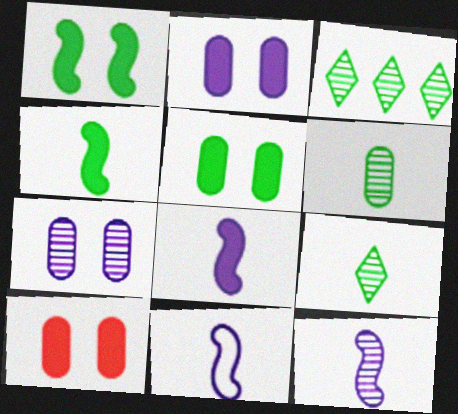[[2, 5, 10], 
[3, 10, 11], 
[8, 11, 12]]